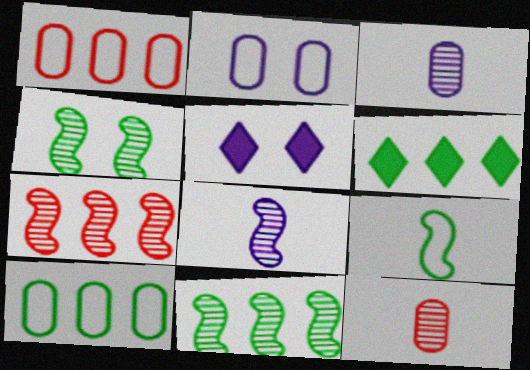[[4, 7, 8], 
[6, 10, 11]]